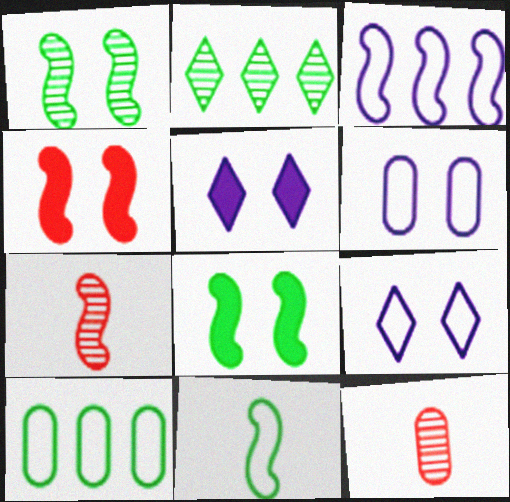[[3, 7, 8], 
[5, 7, 10]]